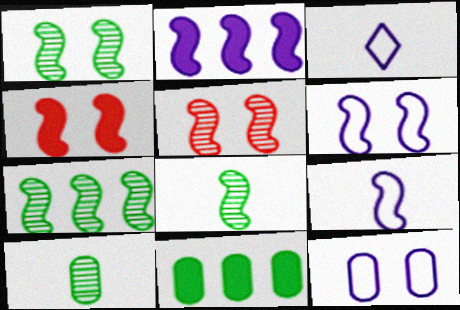[[1, 4, 6], 
[1, 7, 8], 
[3, 5, 11], 
[4, 7, 9]]